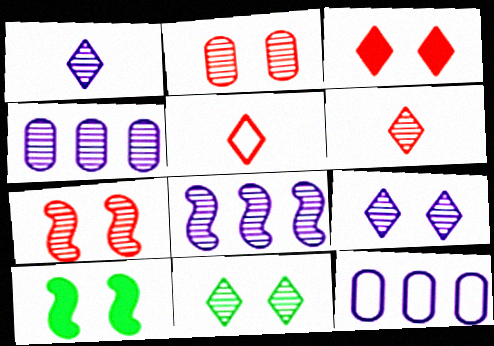[[4, 5, 10], 
[6, 10, 12]]